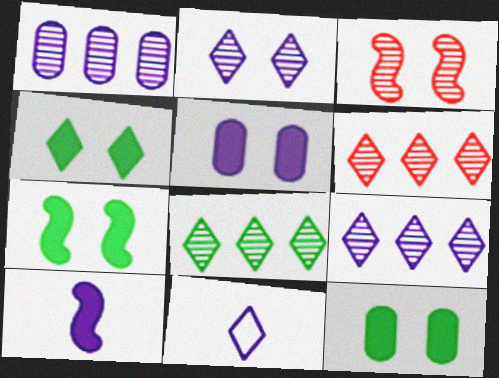[[4, 6, 11], 
[4, 7, 12], 
[6, 8, 9]]